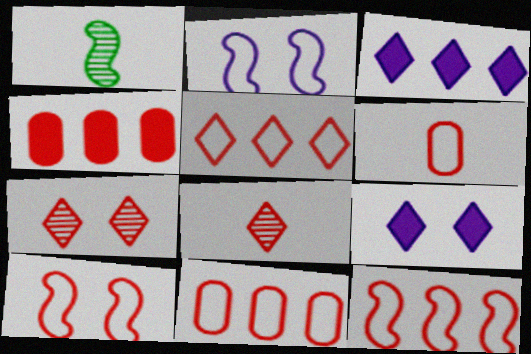[[1, 9, 11], 
[4, 8, 10], 
[5, 6, 10], 
[5, 11, 12]]